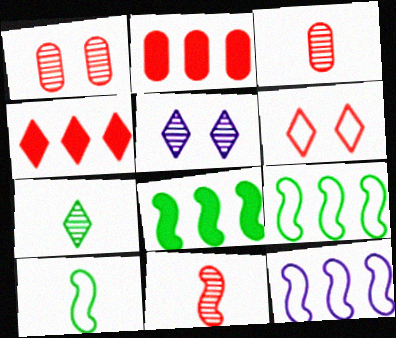[[2, 5, 10], 
[2, 6, 11]]